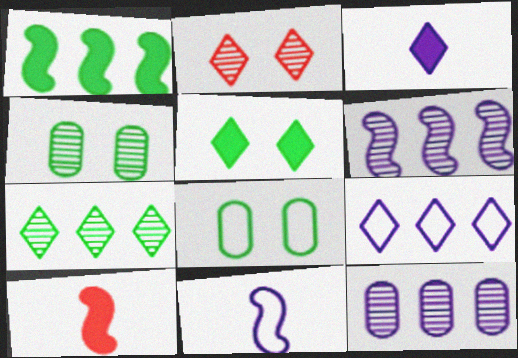[[4, 9, 10]]